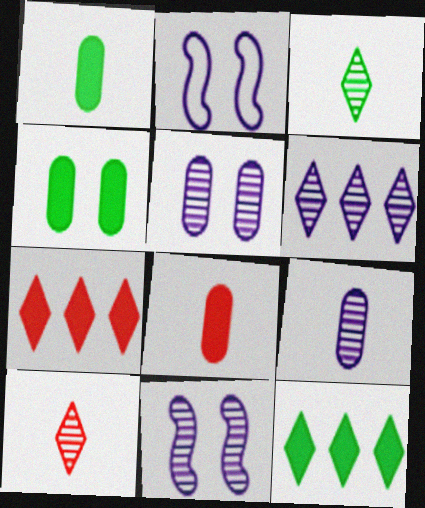[[6, 9, 11]]